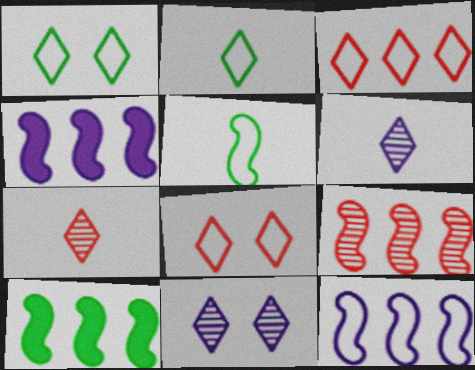[[9, 10, 12]]